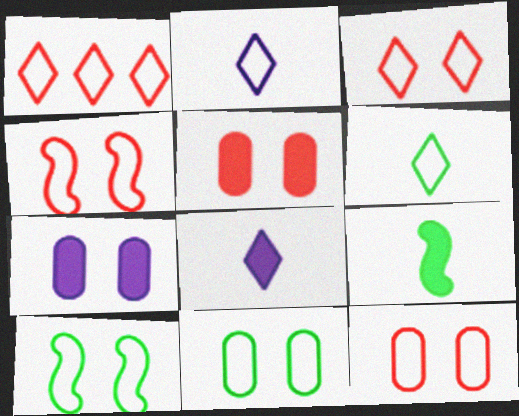[[3, 4, 12]]